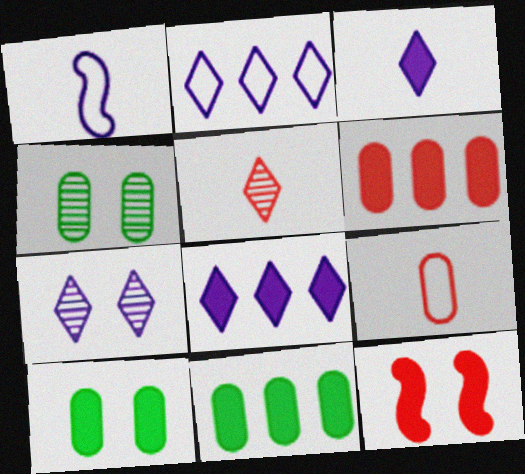[[2, 3, 7], 
[3, 11, 12]]